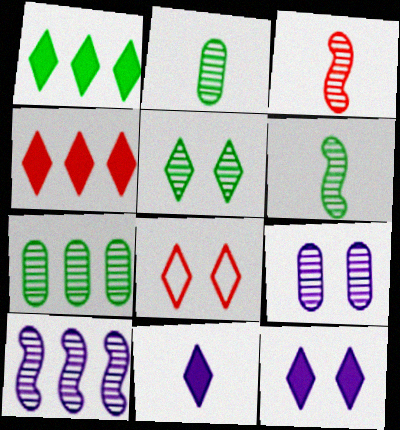[[5, 6, 7], 
[5, 8, 12]]